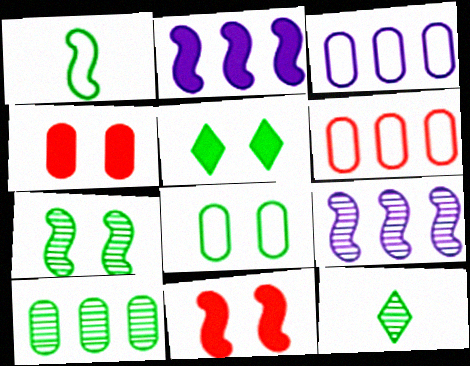[[1, 5, 10], 
[1, 9, 11], 
[3, 11, 12], 
[5, 7, 8], 
[7, 10, 12]]